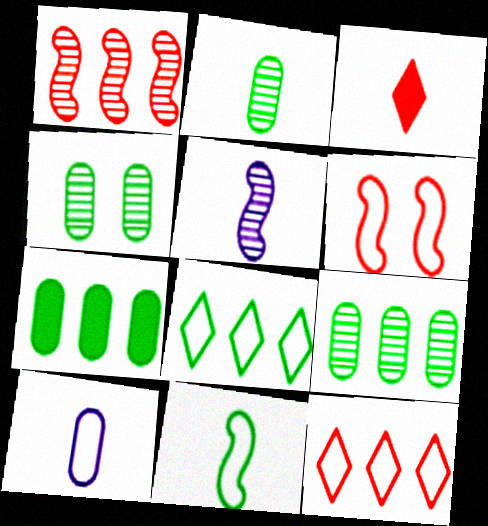[[2, 4, 9], 
[6, 8, 10]]